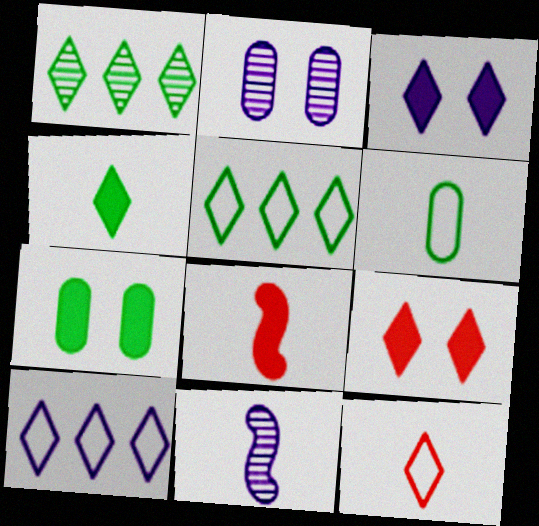[[1, 3, 12], 
[2, 5, 8]]